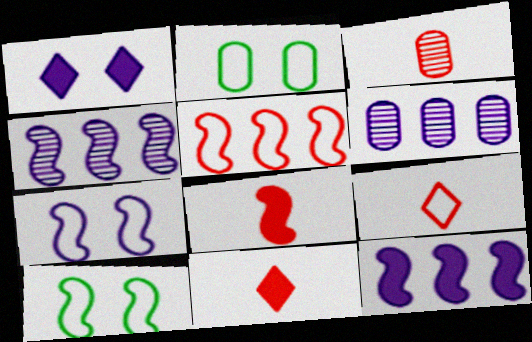[[2, 4, 11], 
[3, 8, 9], 
[4, 8, 10], 
[6, 10, 11]]